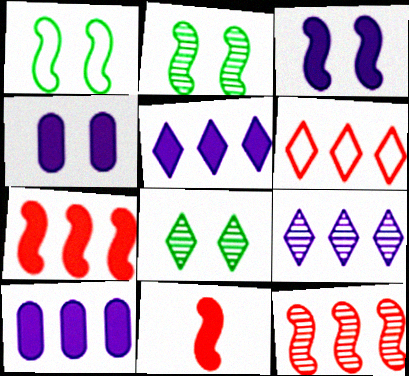[]